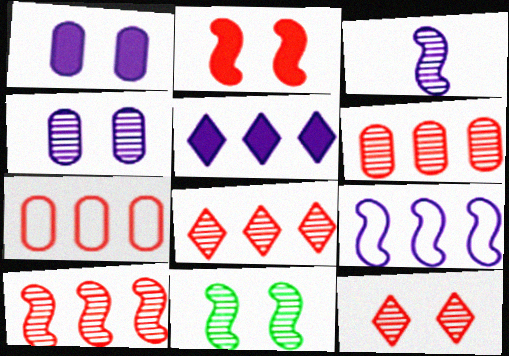[[3, 10, 11], 
[4, 11, 12], 
[6, 8, 10]]